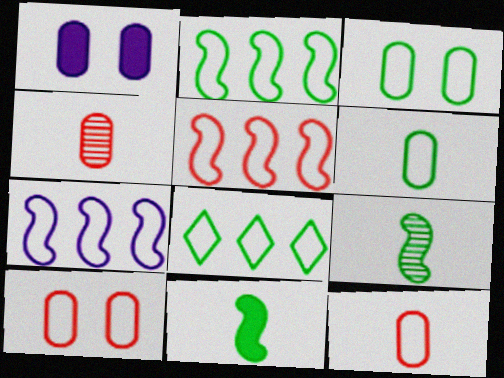[[2, 5, 7]]